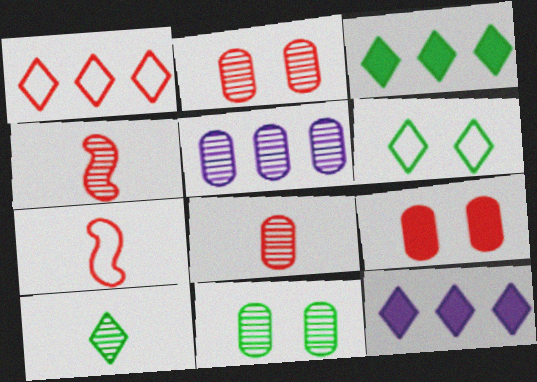[[1, 4, 9], 
[3, 6, 10], 
[5, 8, 11], 
[7, 11, 12]]